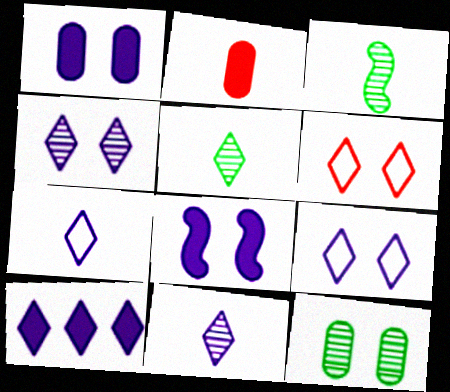[[2, 3, 7], 
[4, 7, 10], 
[5, 6, 10], 
[6, 8, 12], 
[9, 10, 11]]